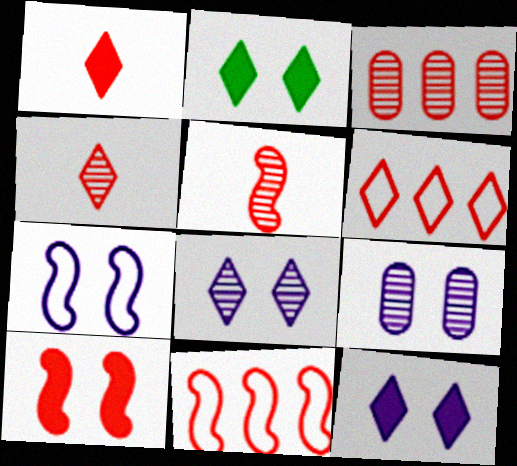[[5, 10, 11], 
[7, 9, 12]]